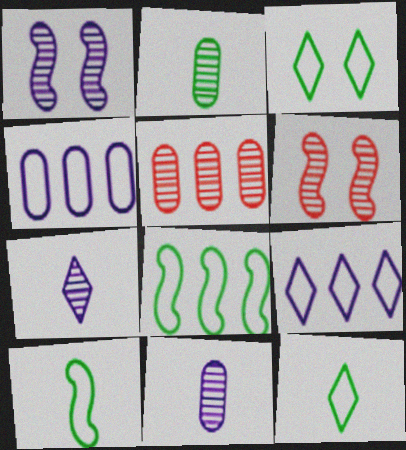[]